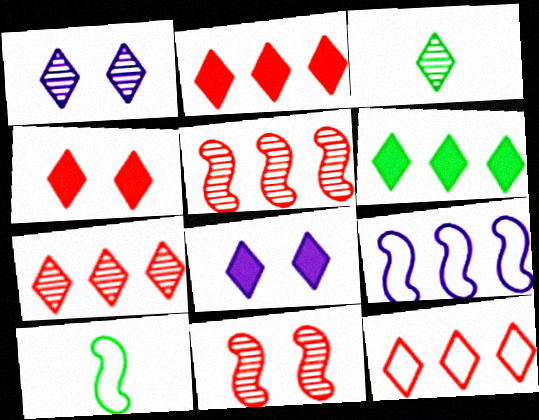[[1, 3, 7], 
[2, 7, 12], 
[3, 8, 12]]